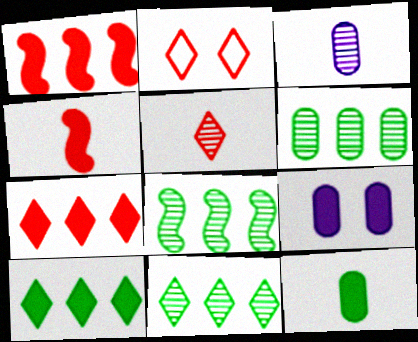[[2, 5, 7], 
[4, 9, 10], 
[6, 8, 11]]